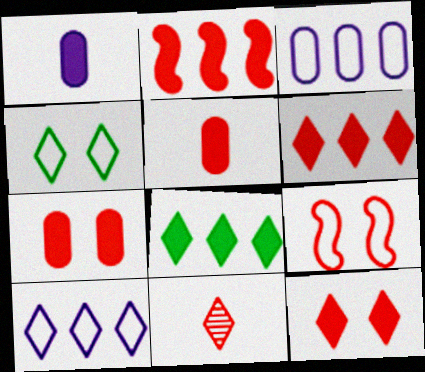[[2, 5, 12]]